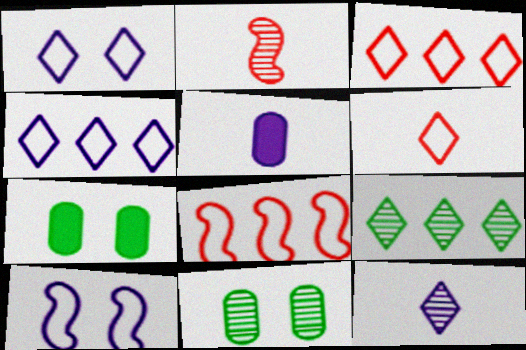[[2, 4, 7], 
[7, 8, 12]]